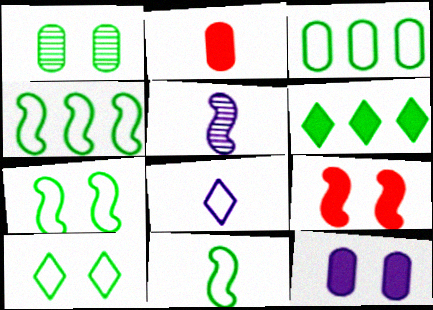[[1, 6, 11], 
[3, 10, 11], 
[4, 5, 9], 
[4, 7, 11]]